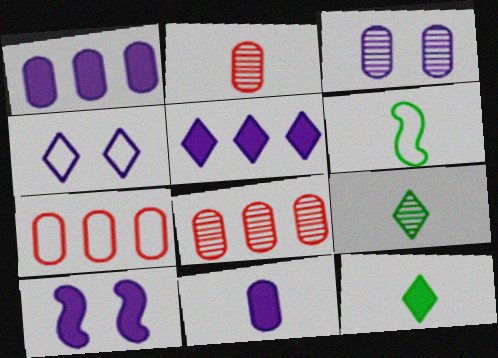[[3, 4, 10], 
[4, 6, 7], 
[5, 10, 11], 
[7, 9, 10]]